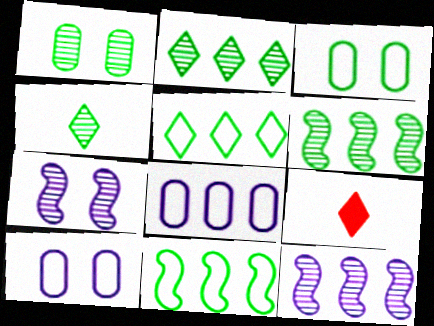[[1, 4, 6], 
[3, 9, 12], 
[6, 9, 10]]